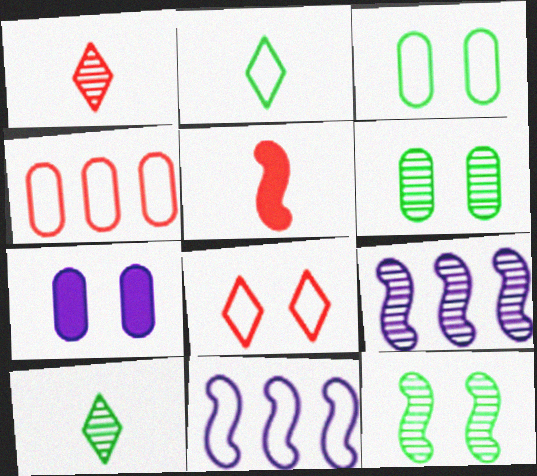[[1, 6, 9], 
[5, 11, 12], 
[7, 8, 12]]